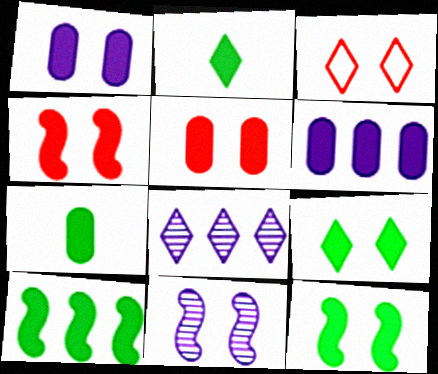[[1, 4, 9], 
[2, 3, 8], 
[2, 4, 6], 
[5, 6, 7], 
[7, 9, 10]]